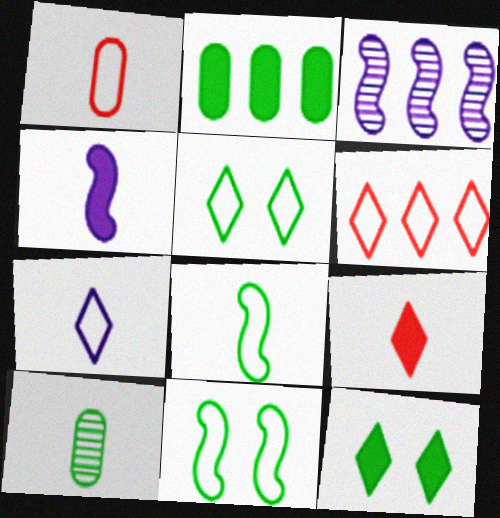[[1, 3, 12], 
[1, 7, 8], 
[2, 3, 6], 
[5, 6, 7]]